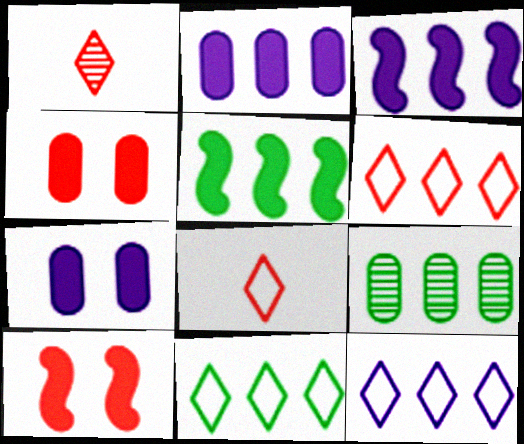[[3, 6, 9], 
[5, 9, 11], 
[6, 11, 12]]